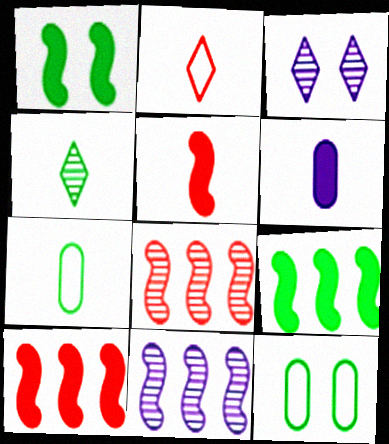[[3, 7, 10], 
[4, 9, 12]]